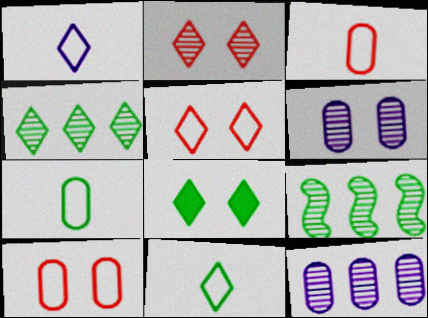[[4, 8, 11], 
[7, 8, 9]]